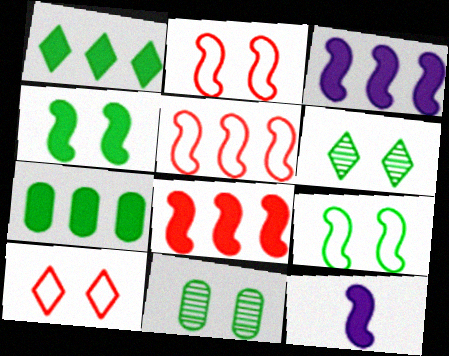[[4, 8, 12]]